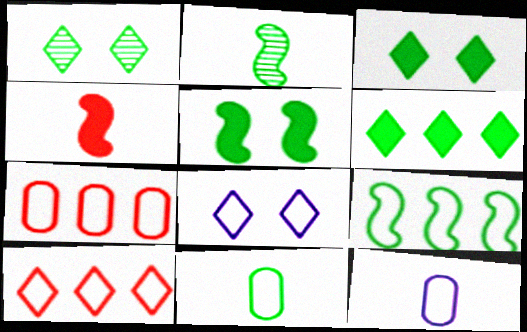[[2, 5, 9]]